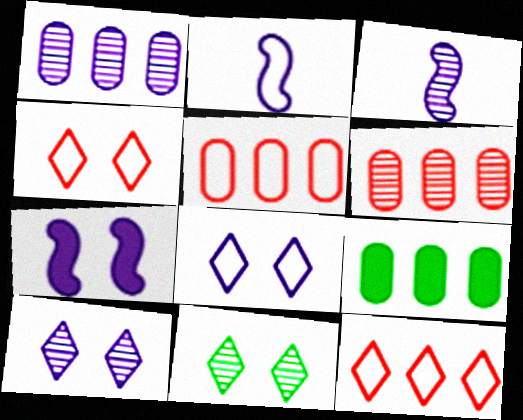[[1, 3, 10], 
[1, 5, 9], 
[3, 4, 9], 
[3, 6, 11]]